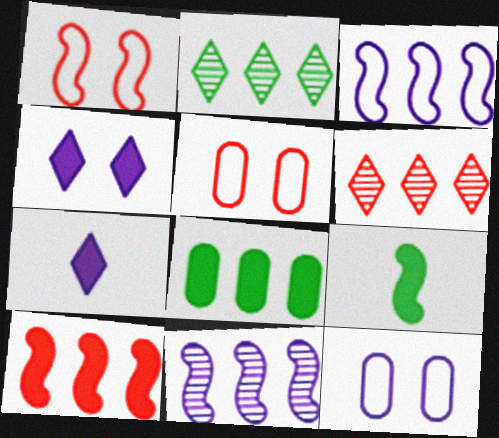[[1, 9, 11], 
[3, 6, 8], 
[6, 9, 12], 
[7, 11, 12]]